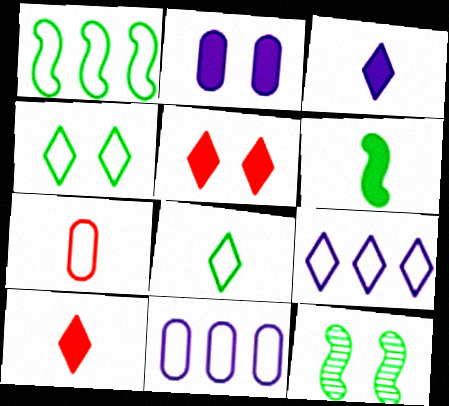[[1, 6, 12], 
[10, 11, 12]]